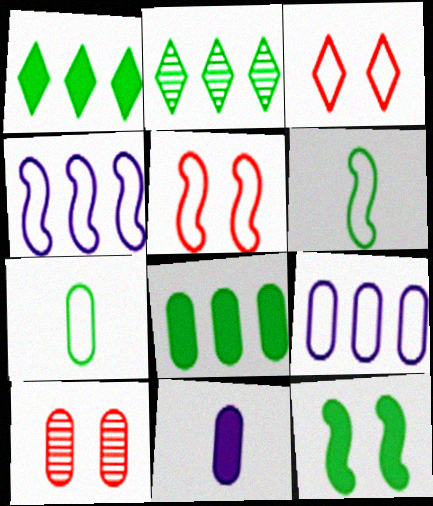[[2, 5, 11], 
[2, 7, 12], 
[3, 4, 7], 
[3, 6, 9], 
[4, 5, 6]]